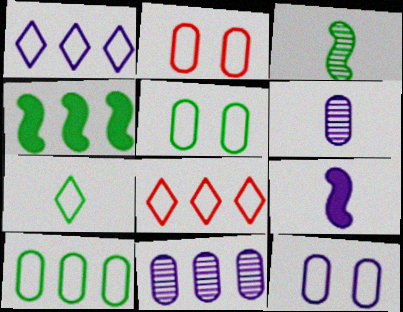[[2, 5, 12], 
[4, 8, 11]]